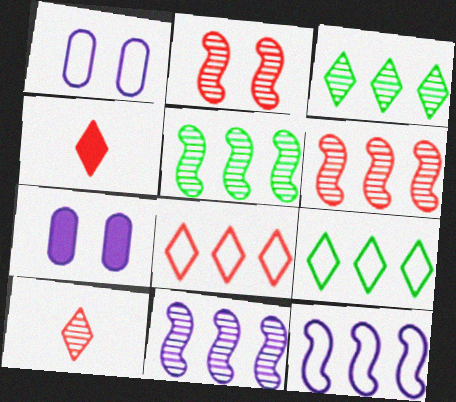[[1, 4, 5], 
[5, 6, 11]]